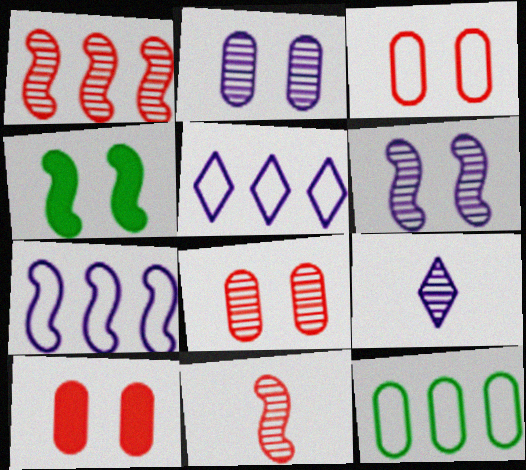[[3, 8, 10], 
[4, 7, 11]]